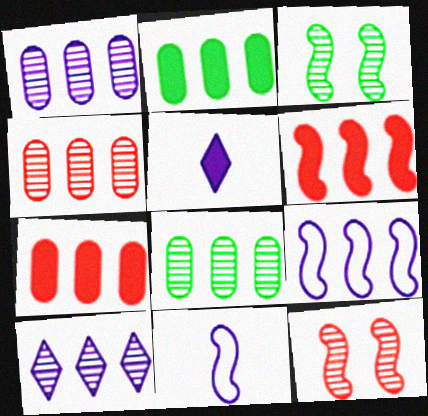[[1, 4, 8], 
[3, 6, 11]]